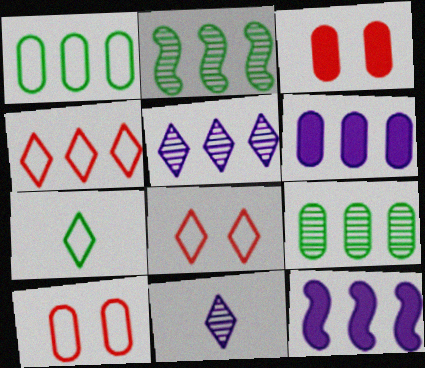[[2, 4, 6], 
[4, 9, 12]]